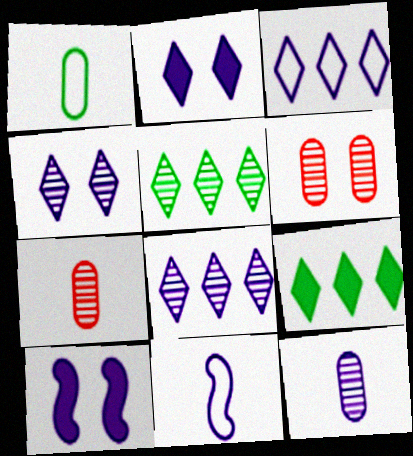[[3, 10, 12], 
[6, 9, 11]]